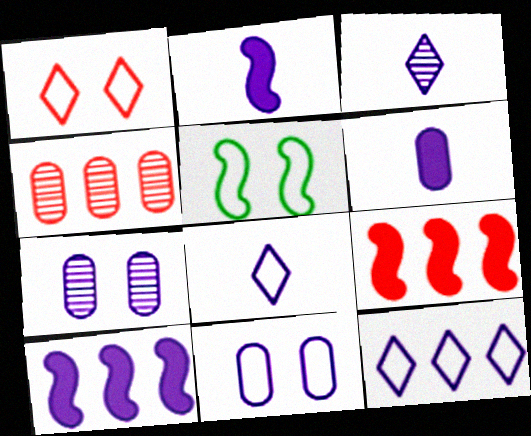[[1, 5, 11], 
[2, 7, 12], 
[3, 10, 11], 
[7, 8, 10]]